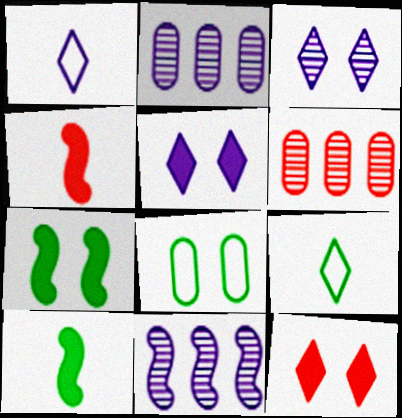[[1, 6, 7]]